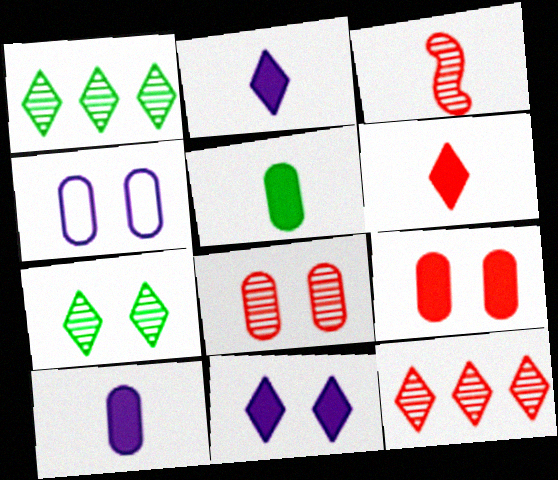[[3, 8, 12]]